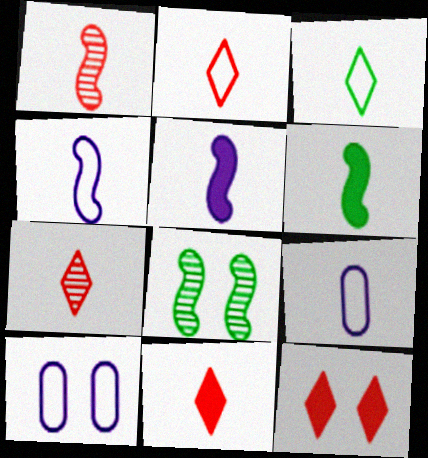[[1, 4, 6], 
[2, 7, 11], 
[6, 7, 9], 
[8, 10, 12]]